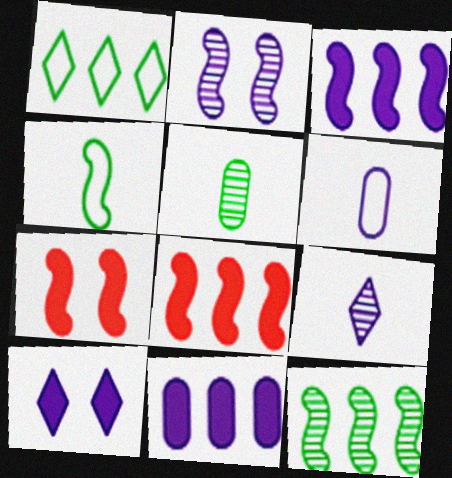[[2, 4, 8]]